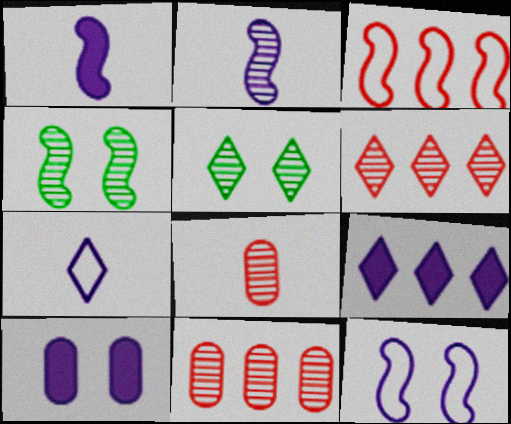[[1, 3, 4], 
[1, 9, 10], 
[2, 5, 11]]